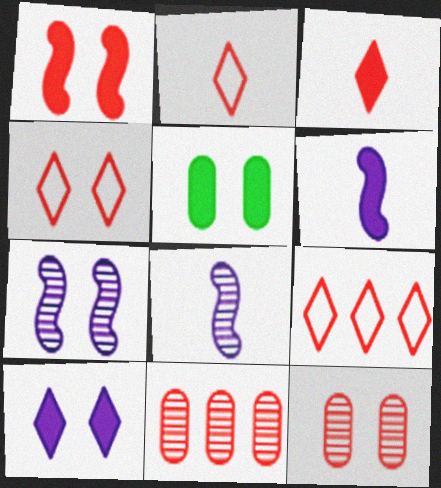[[1, 2, 11], 
[1, 4, 12], 
[1, 5, 10], 
[2, 4, 9], 
[4, 5, 7], 
[5, 8, 9]]